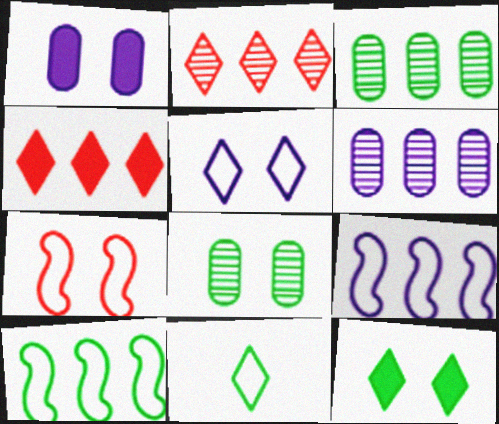[[3, 4, 9], 
[4, 6, 10]]